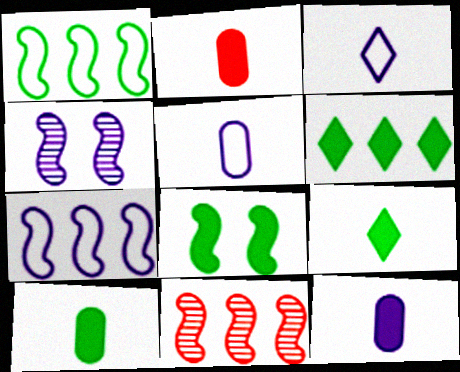[[2, 10, 12], 
[6, 8, 10]]